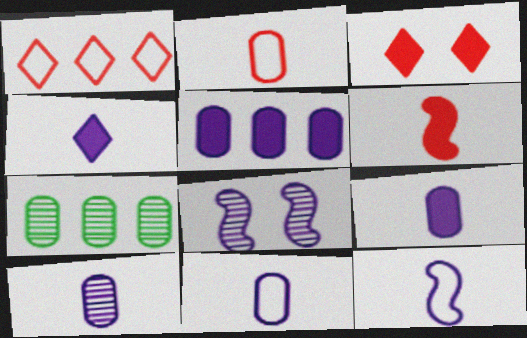[[3, 7, 12], 
[4, 10, 12], 
[9, 10, 11]]